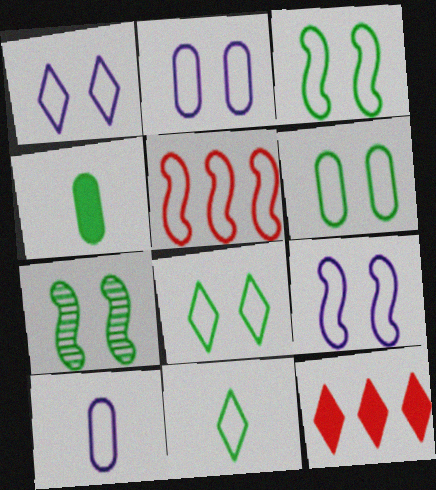[[1, 2, 9], 
[2, 5, 11], 
[3, 6, 8], 
[5, 8, 10], 
[7, 10, 12]]